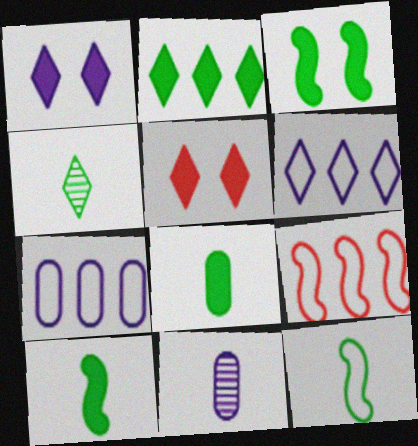[[2, 3, 8], 
[4, 5, 6], 
[4, 8, 12]]